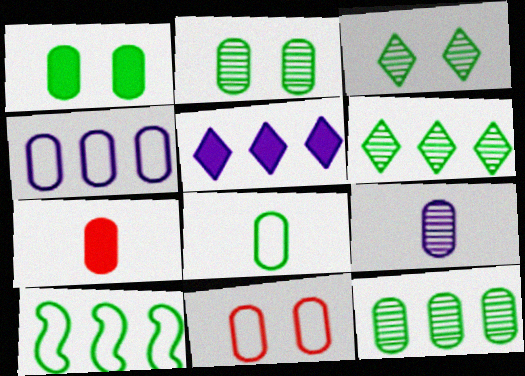[[1, 8, 12], 
[2, 4, 7], 
[4, 8, 11], 
[7, 8, 9]]